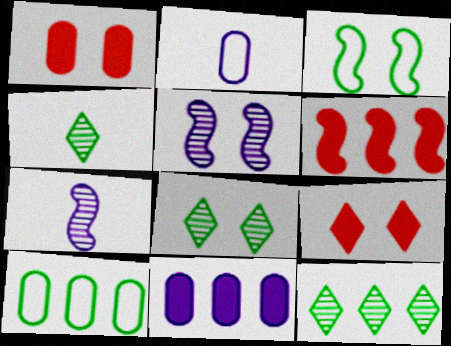[[2, 6, 8], 
[3, 6, 7], 
[4, 8, 12], 
[7, 9, 10]]